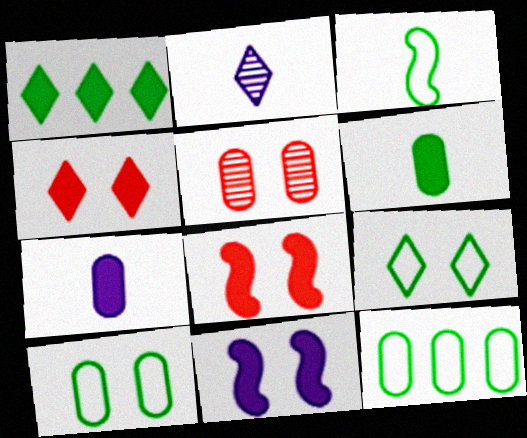[[1, 7, 8], 
[2, 8, 12], 
[3, 9, 12], 
[5, 7, 12], 
[5, 9, 11]]